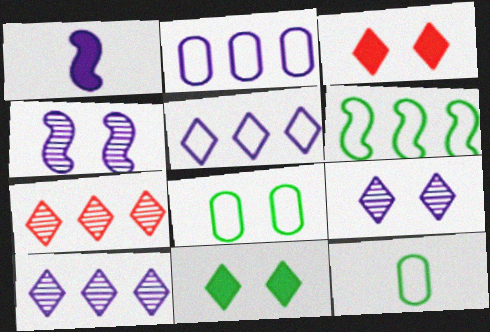[[1, 2, 9], 
[1, 7, 8], 
[3, 4, 8]]